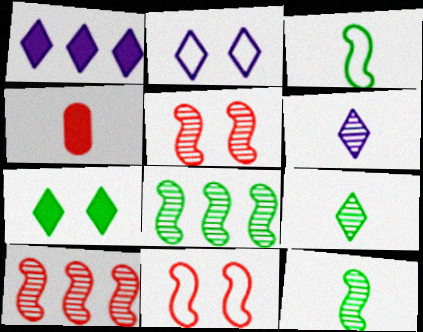[[1, 2, 6], 
[2, 4, 8], 
[3, 4, 6]]